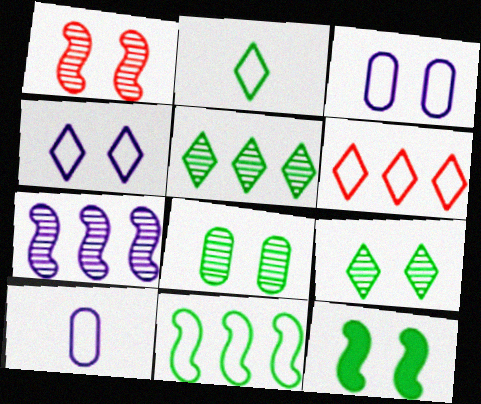[[2, 4, 6]]